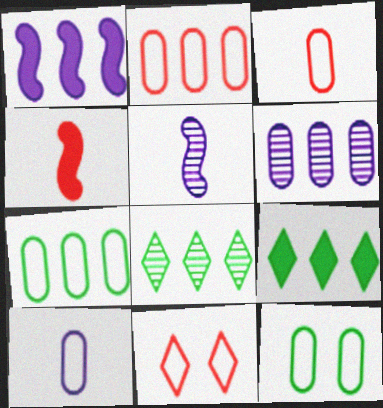[[1, 2, 8], 
[2, 10, 12]]